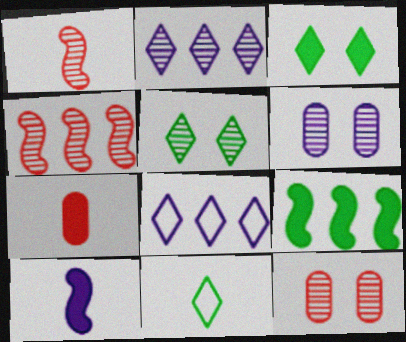[[6, 8, 10]]